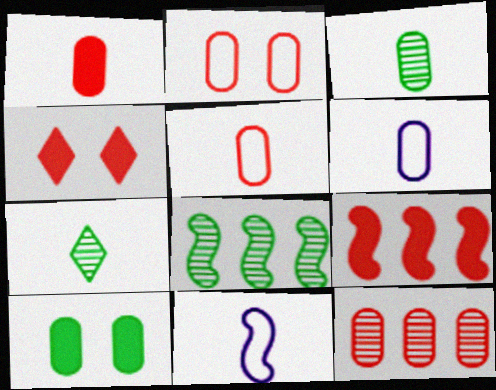[[1, 2, 12], 
[1, 3, 6], 
[1, 4, 9], 
[1, 7, 11], 
[4, 6, 8], 
[6, 10, 12]]